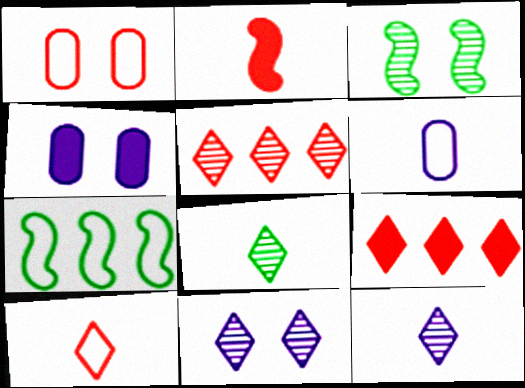[[1, 2, 5], 
[2, 6, 8], 
[3, 6, 9], 
[5, 8, 11]]